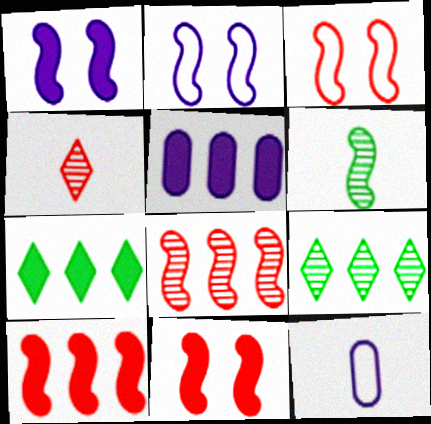[[2, 6, 10], 
[5, 7, 10], 
[9, 11, 12]]